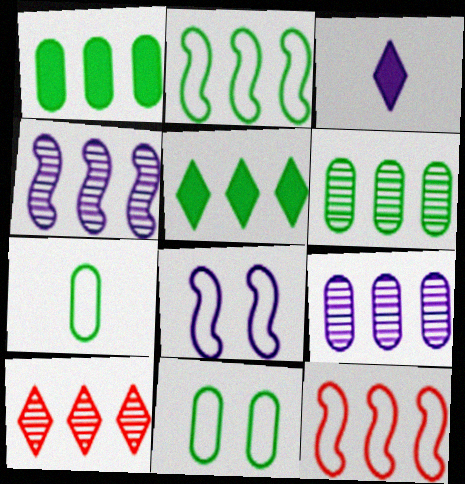[[2, 5, 6], 
[3, 8, 9], 
[4, 6, 10], 
[5, 9, 12]]